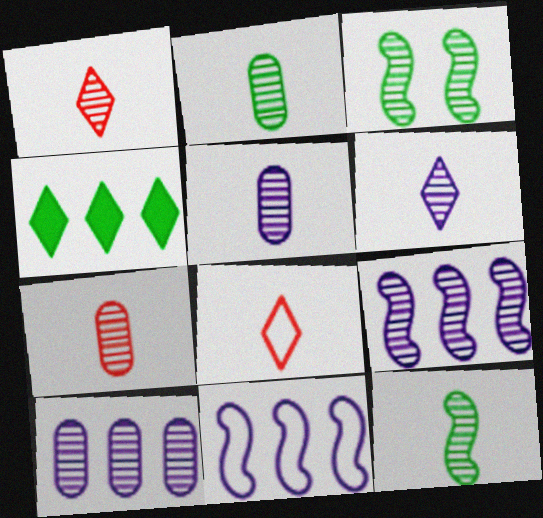[[1, 3, 10], 
[1, 5, 12], 
[2, 5, 7], 
[6, 7, 12]]